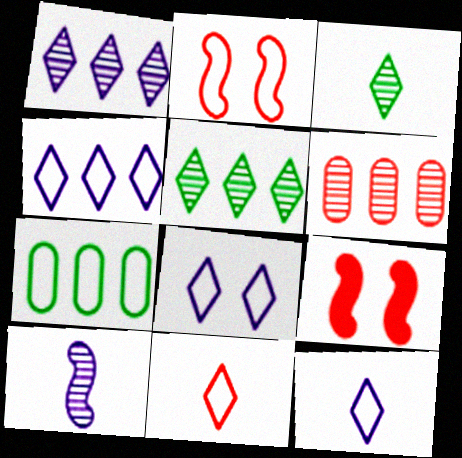[[2, 7, 12], 
[4, 8, 12], 
[6, 9, 11]]